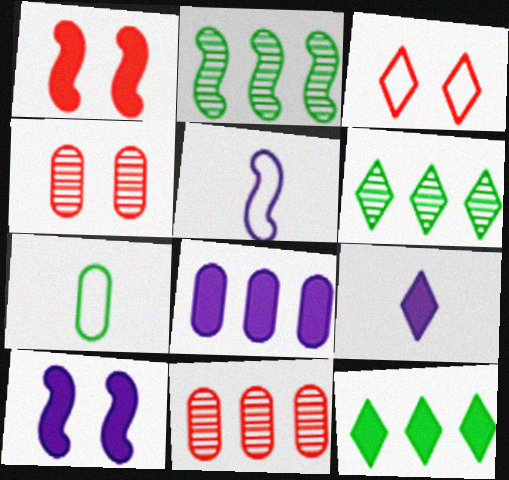[[1, 2, 5], 
[1, 3, 4], 
[3, 6, 9], 
[4, 5, 12], 
[4, 7, 8], 
[8, 9, 10]]